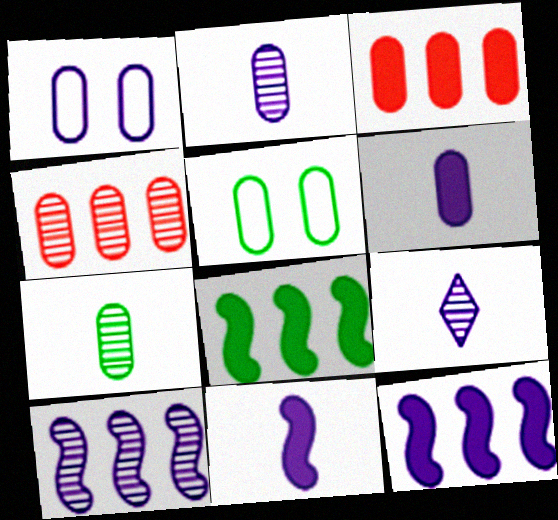[[1, 3, 7], 
[1, 9, 12], 
[2, 3, 5], 
[4, 5, 6]]